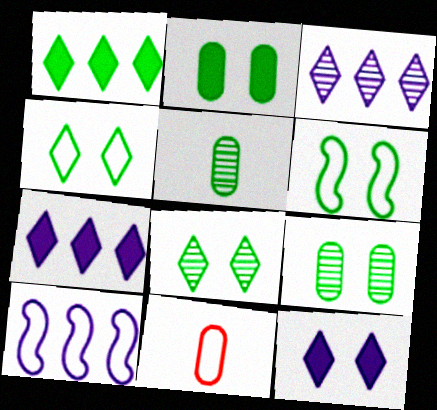[[1, 5, 6], 
[2, 6, 8], 
[4, 10, 11]]